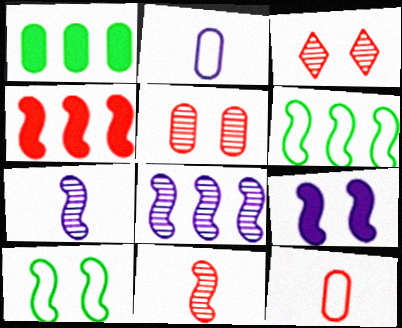[[1, 2, 5], 
[3, 4, 12], 
[4, 6, 8], 
[4, 7, 10], 
[6, 9, 11]]